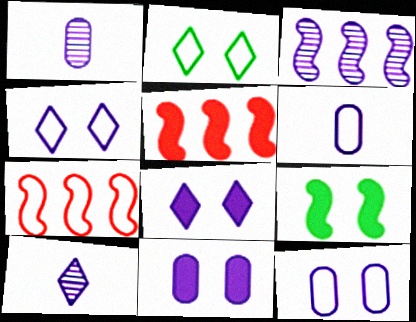[[1, 2, 5], 
[2, 6, 7], 
[3, 6, 8]]